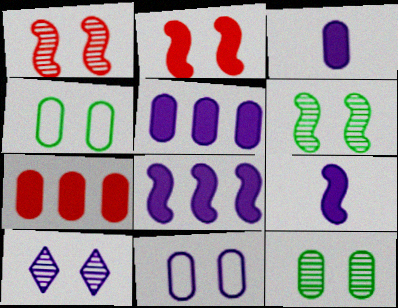[[1, 10, 12], 
[2, 4, 10]]